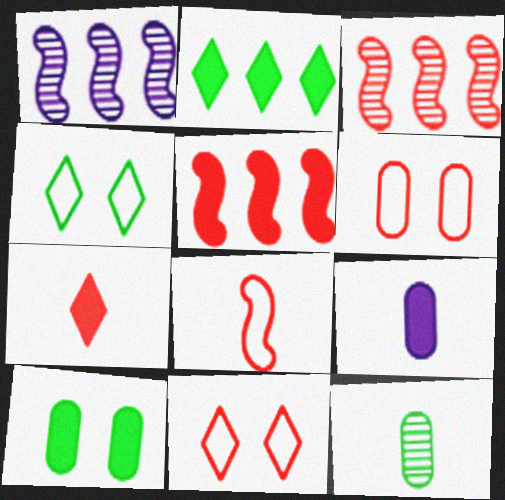[[3, 4, 9], 
[3, 6, 7]]